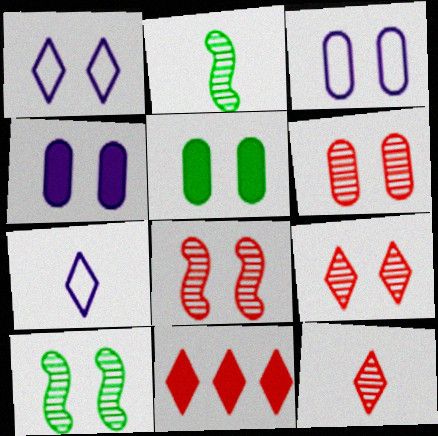[[1, 5, 8], 
[2, 3, 11], 
[3, 5, 6], 
[6, 8, 9]]